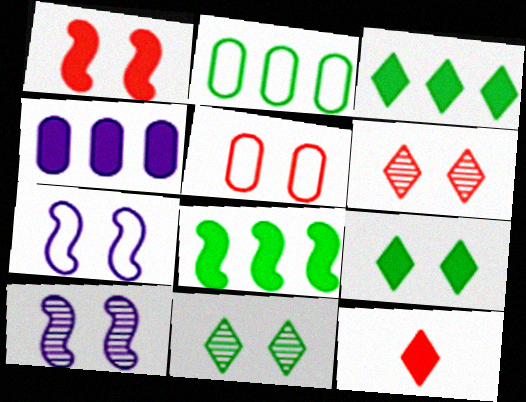[[1, 5, 6], 
[2, 10, 12], 
[5, 9, 10]]